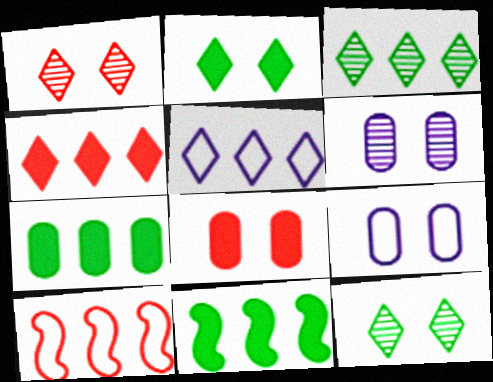[[3, 4, 5]]